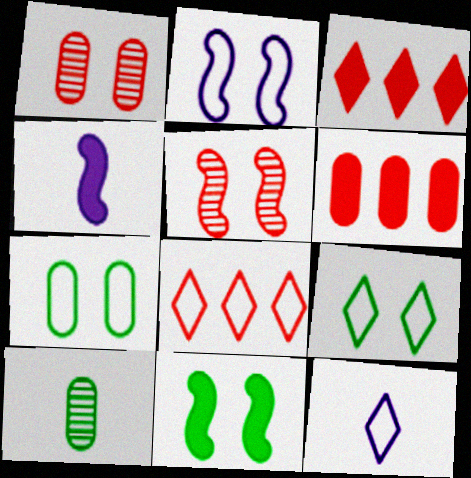[[2, 3, 10], 
[2, 5, 11], 
[8, 9, 12]]